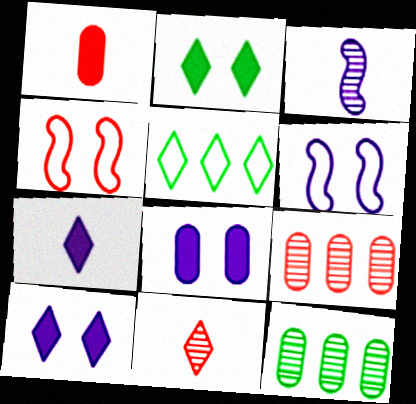[[4, 7, 12], 
[5, 10, 11]]